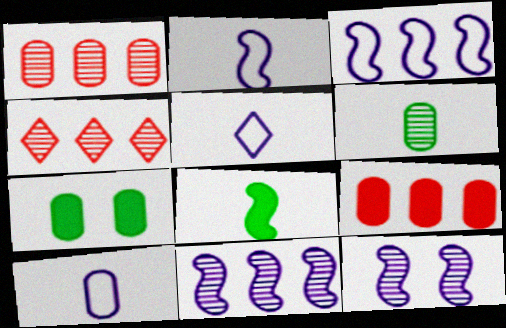[[1, 7, 10], 
[2, 4, 7], 
[2, 5, 10], 
[4, 6, 12]]